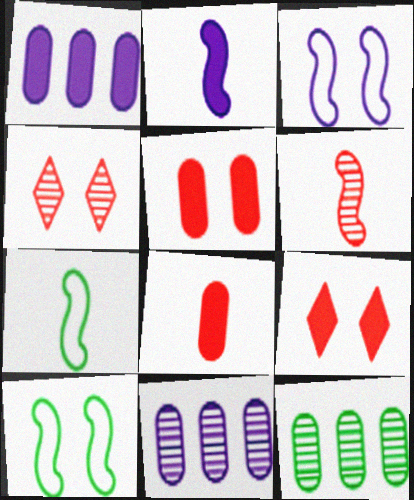[[1, 4, 7], 
[2, 6, 7], 
[7, 9, 11]]